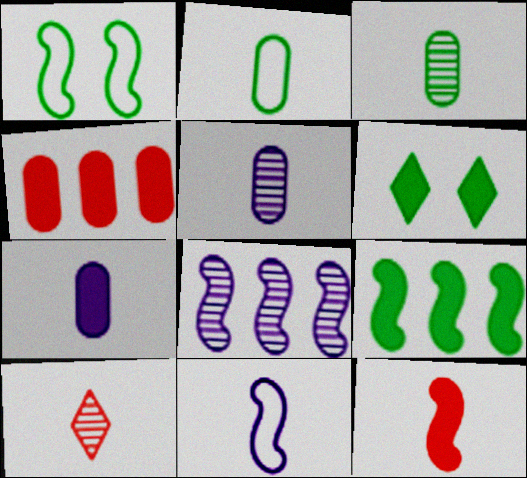[[1, 8, 12]]